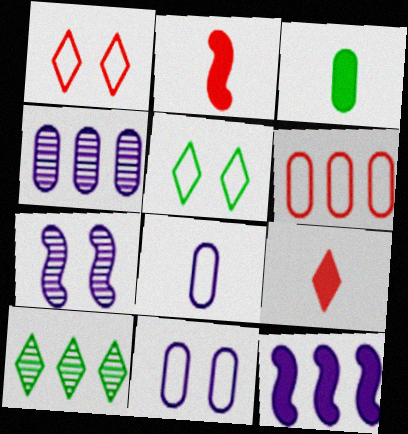[[2, 4, 5], 
[2, 10, 11], 
[6, 10, 12]]